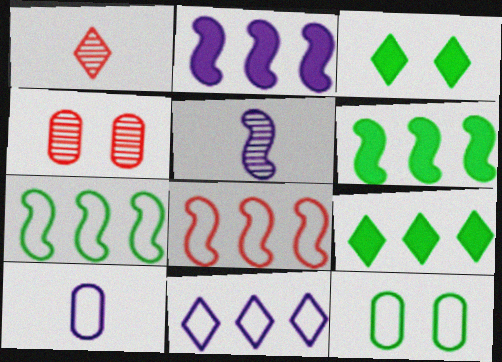[[1, 2, 12], 
[1, 3, 11]]